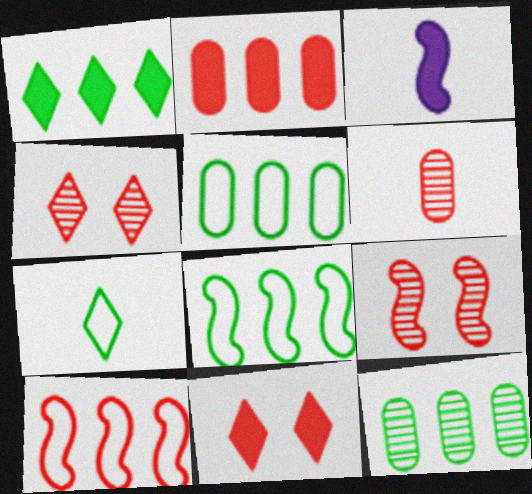[[1, 8, 12], 
[3, 4, 5], 
[3, 6, 7], 
[3, 8, 9], 
[6, 10, 11]]